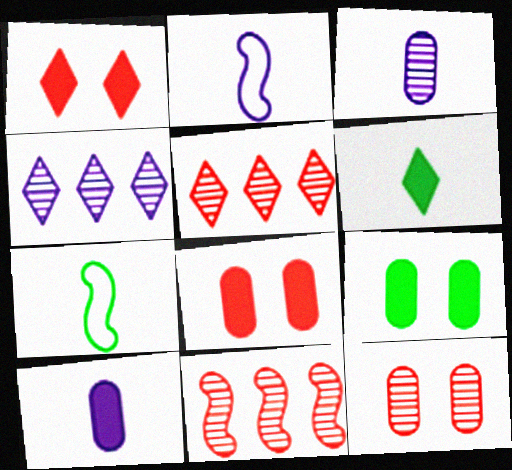[[2, 5, 9], 
[4, 7, 8]]